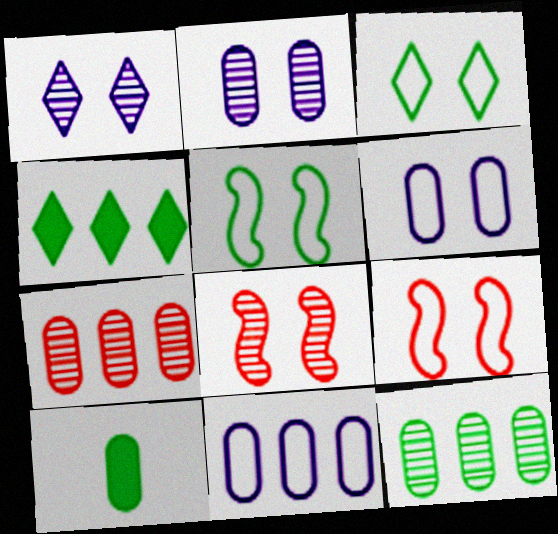[[3, 6, 9], 
[6, 7, 10]]